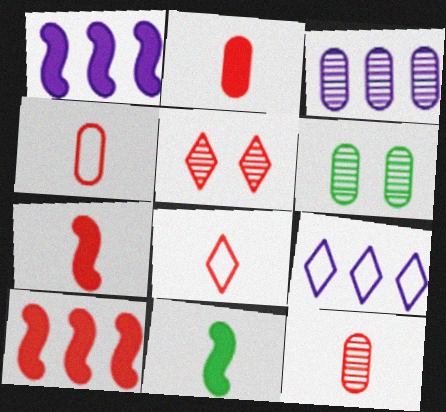[[1, 3, 9], 
[1, 6, 8], 
[2, 4, 12], 
[3, 6, 12], 
[4, 5, 10], 
[6, 7, 9], 
[7, 8, 12]]